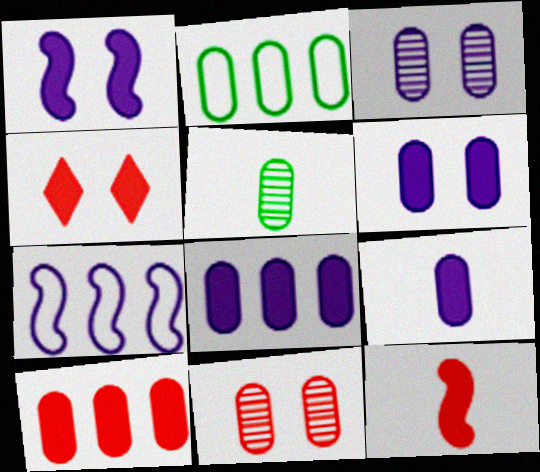[[2, 9, 11], 
[4, 5, 7], 
[4, 10, 12], 
[6, 8, 9]]